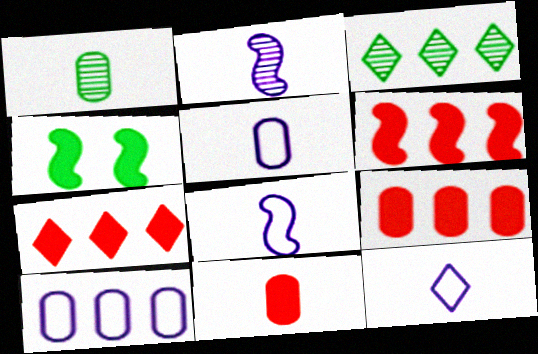[[1, 5, 11], 
[3, 6, 10], 
[5, 8, 12], 
[6, 7, 9]]